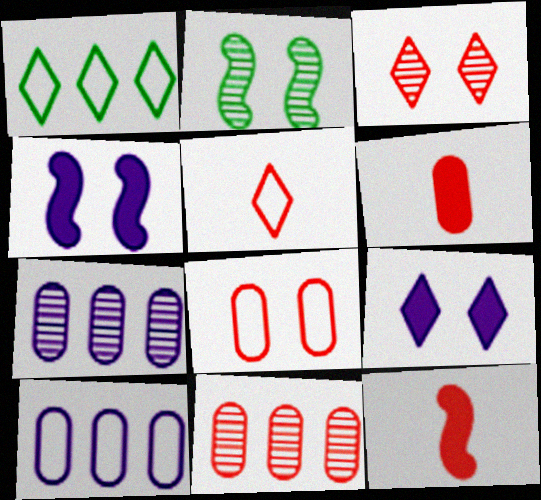[[2, 8, 9], 
[6, 8, 11]]